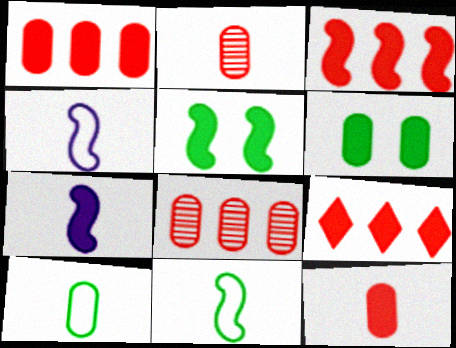[[1, 3, 9], 
[3, 5, 7], 
[6, 7, 9]]